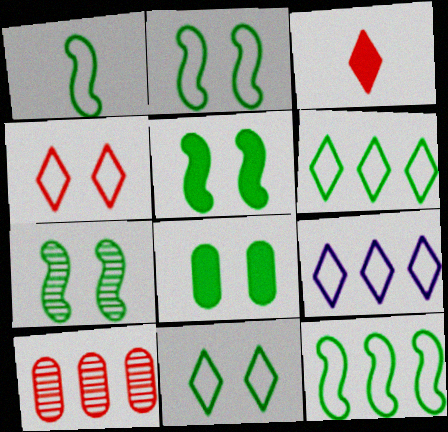[[1, 2, 12], 
[2, 5, 7], 
[7, 8, 11]]